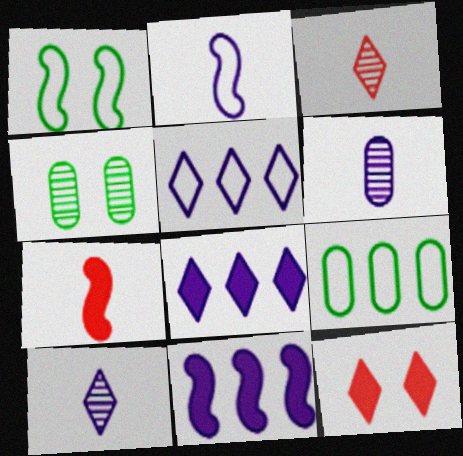[[4, 5, 7]]